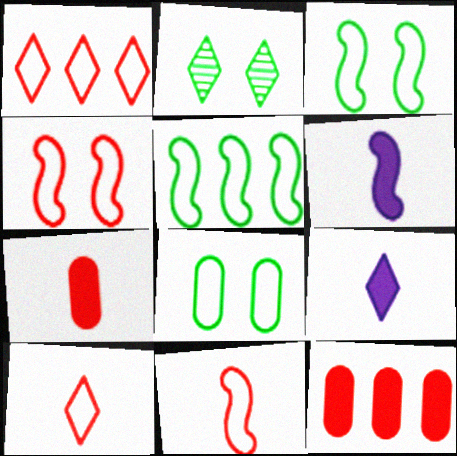[[1, 2, 9]]